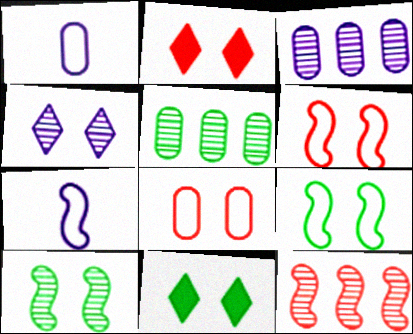[[1, 11, 12], 
[2, 5, 7]]